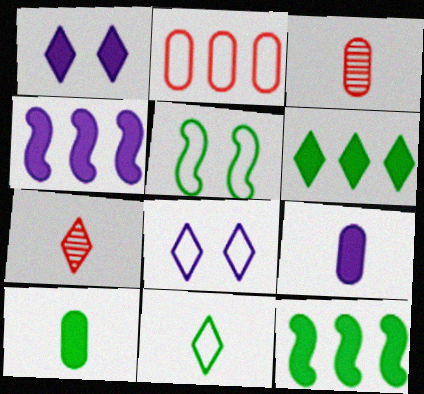[[1, 4, 9], 
[3, 8, 12], 
[6, 7, 8]]